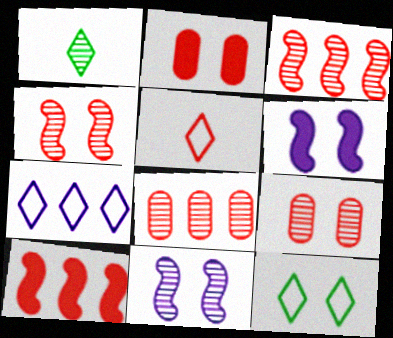[[1, 8, 11], 
[2, 3, 5], 
[2, 11, 12], 
[5, 7, 12], 
[5, 9, 10], 
[6, 9, 12]]